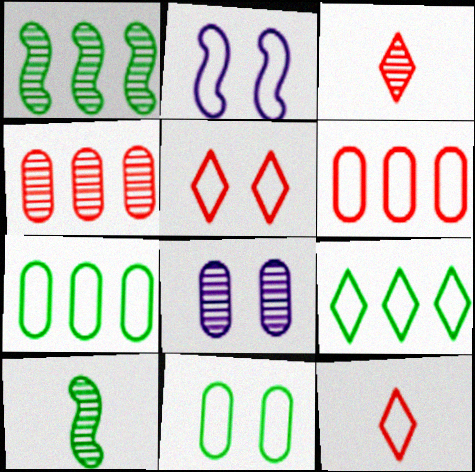[[1, 3, 8], 
[2, 5, 11], 
[2, 7, 12]]